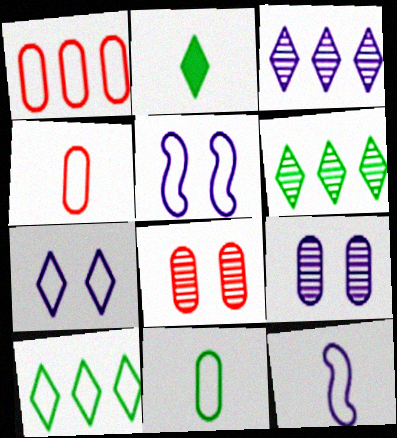[[4, 5, 10]]